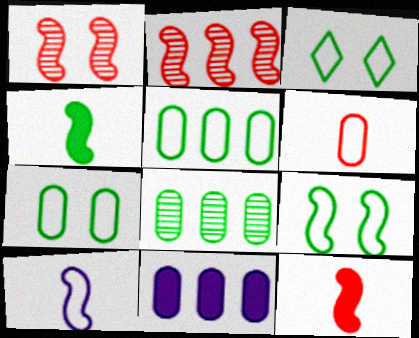[[3, 4, 8], 
[3, 7, 9]]